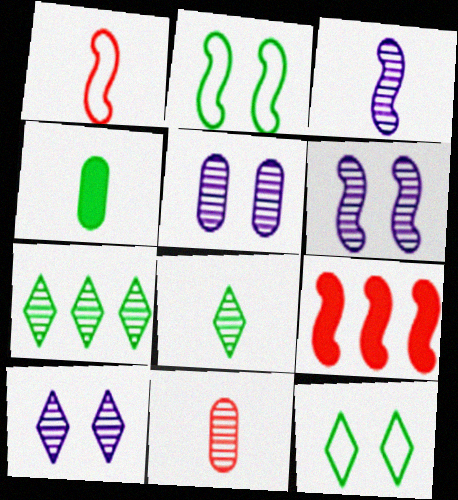[[2, 3, 9], 
[2, 4, 7], 
[3, 8, 11], 
[5, 6, 10], 
[6, 7, 11]]